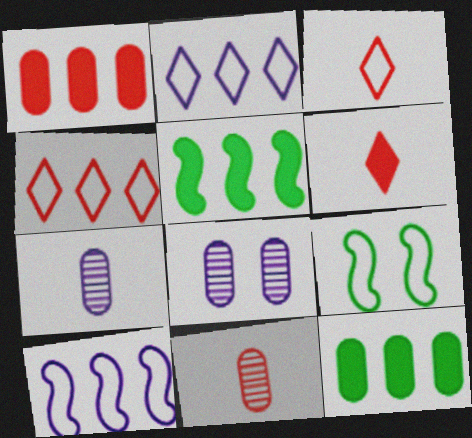[[3, 5, 8]]